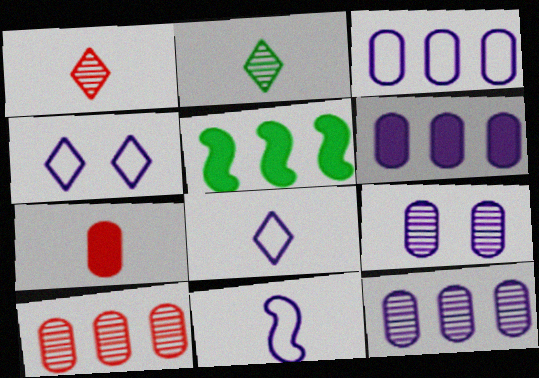[[2, 7, 11], 
[3, 4, 11], 
[3, 6, 12]]